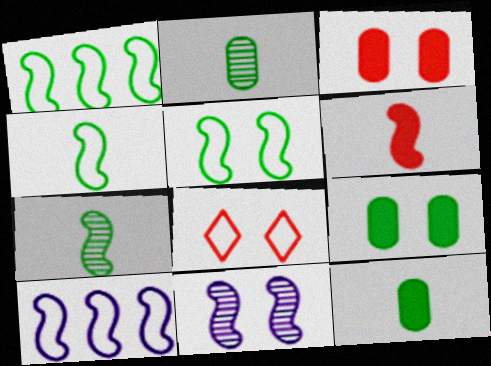[[1, 4, 5], 
[1, 6, 11], 
[8, 9, 11]]